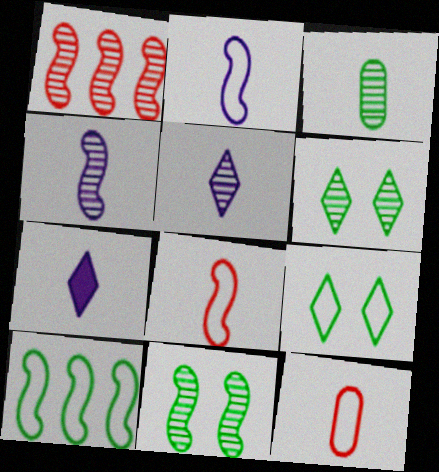[[1, 4, 11], 
[3, 7, 8]]